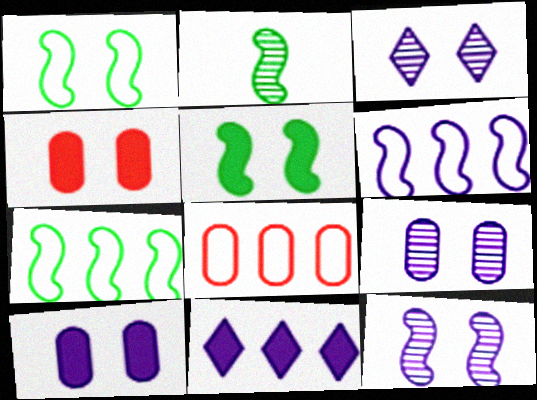[[1, 3, 4], 
[2, 5, 7], 
[3, 9, 12]]